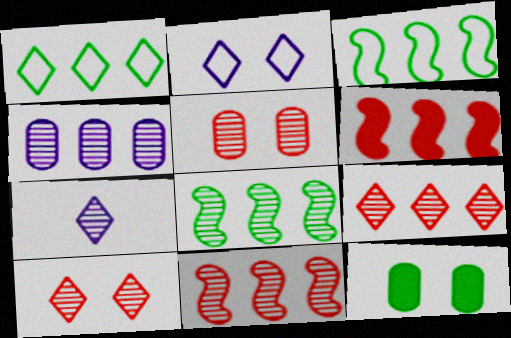[[1, 4, 6], 
[4, 8, 9], 
[5, 7, 8]]